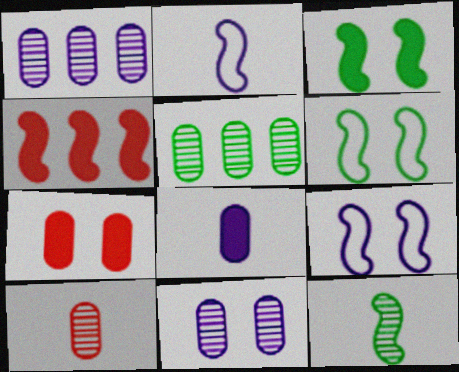[[4, 9, 12], 
[5, 10, 11]]